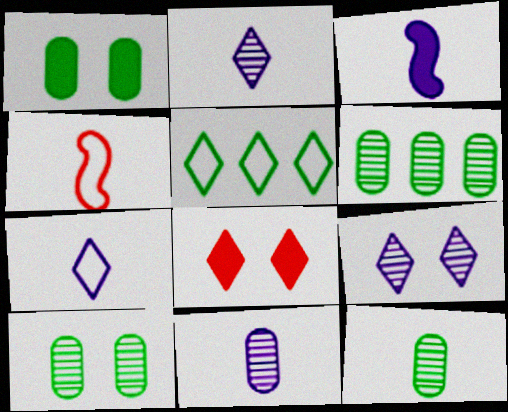[[2, 5, 8], 
[3, 7, 11], 
[6, 10, 12]]